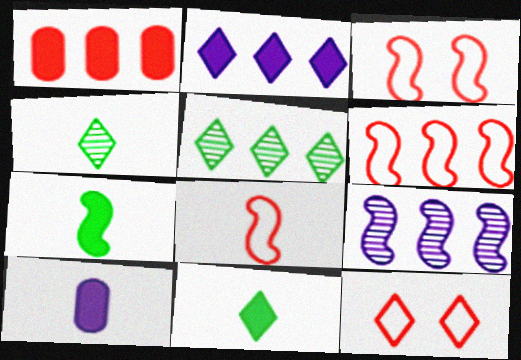[[2, 4, 12], 
[3, 5, 10], 
[3, 6, 8], 
[3, 7, 9], 
[4, 8, 10]]